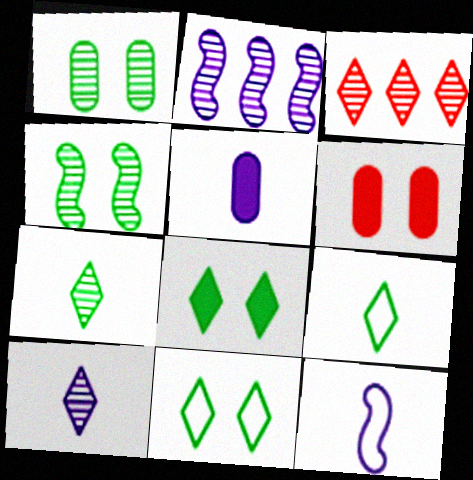[[2, 6, 9], 
[5, 10, 12]]